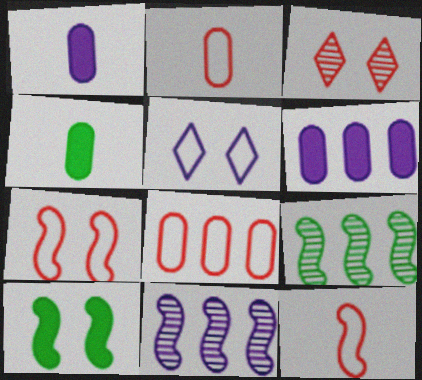[[1, 5, 11], 
[10, 11, 12]]